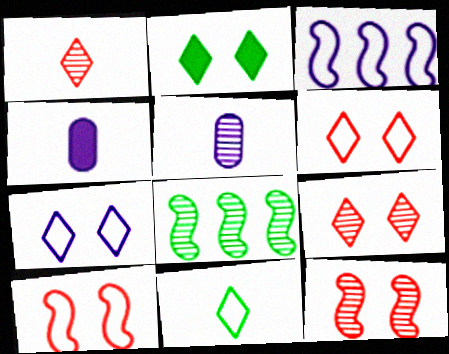[[2, 7, 9], 
[4, 6, 8], 
[5, 8, 9]]